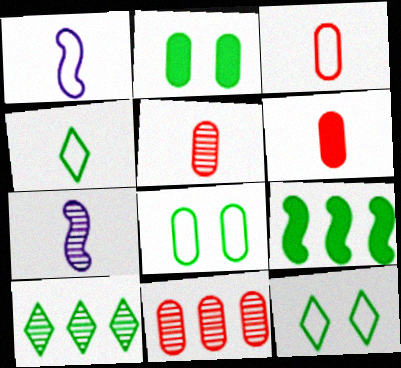[[1, 3, 4], 
[3, 5, 6], 
[4, 6, 7]]